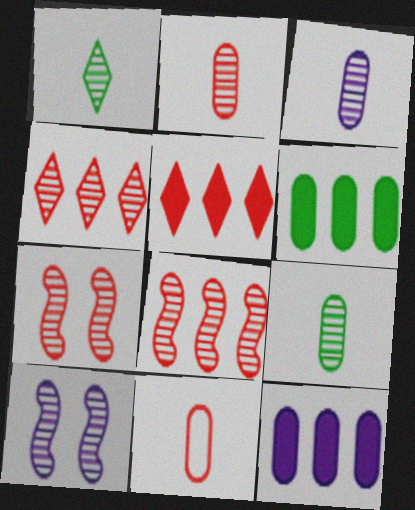[[2, 3, 9], 
[2, 4, 7], 
[4, 9, 10], 
[5, 7, 11]]